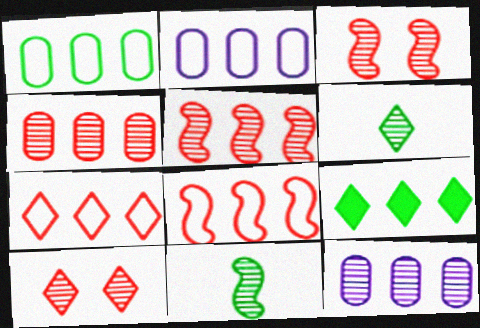[[2, 5, 9], 
[3, 6, 12], 
[8, 9, 12], 
[10, 11, 12]]